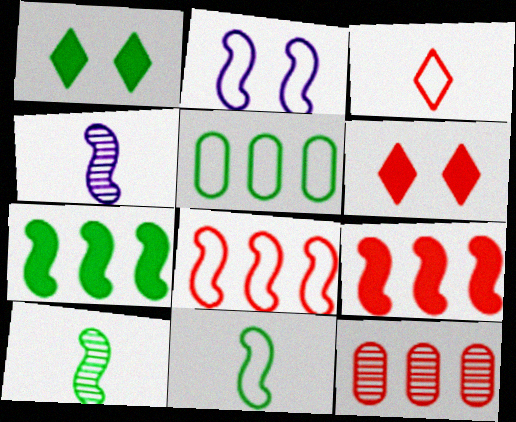[[1, 5, 10], 
[2, 3, 5], 
[2, 8, 11], 
[2, 9, 10], 
[4, 5, 6]]